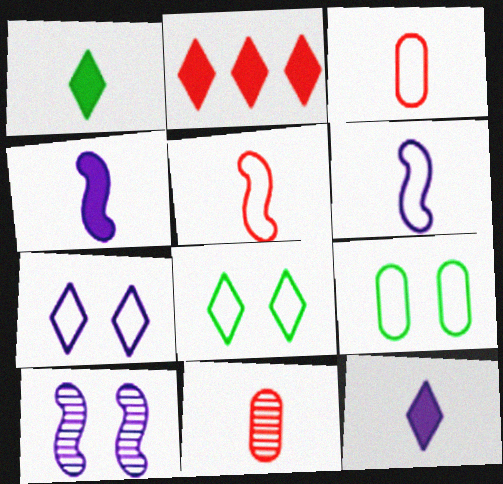[[1, 6, 11]]